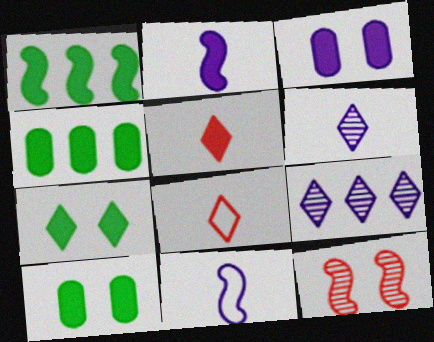[[1, 3, 5], 
[1, 11, 12], 
[3, 9, 11], 
[7, 8, 9]]